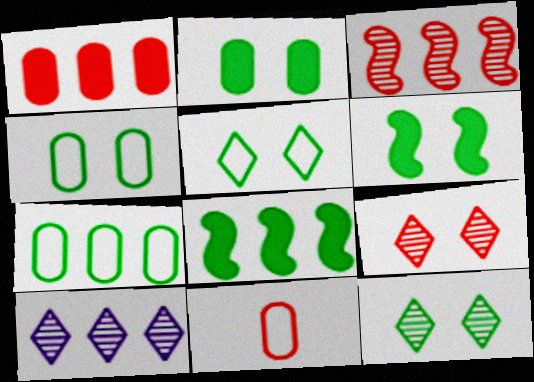[[4, 6, 12], 
[6, 10, 11]]